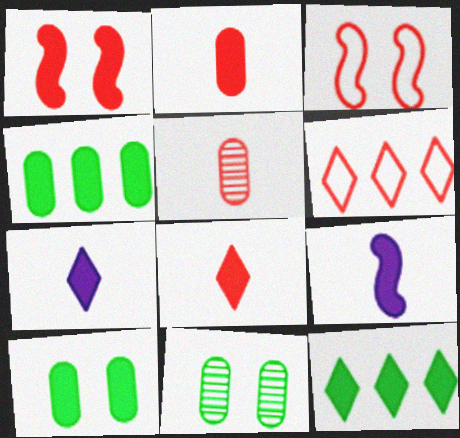[[1, 4, 7], 
[1, 5, 6], 
[6, 9, 11]]